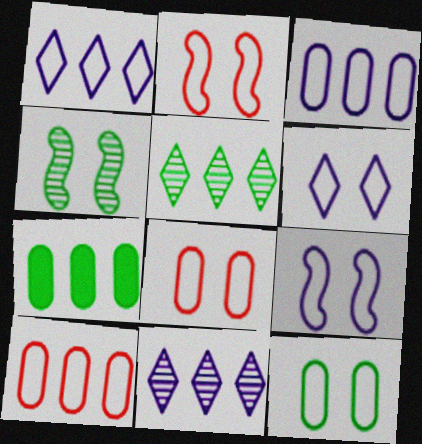[[2, 6, 12]]